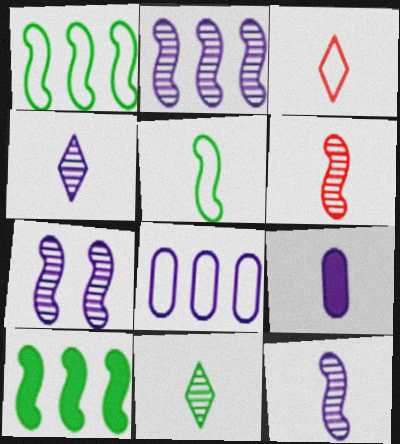[[2, 7, 12]]